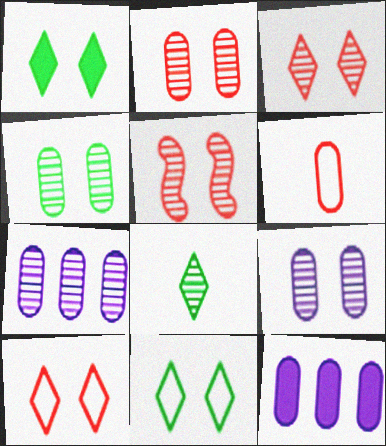[[2, 3, 5], 
[2, 4, 9], 
[4, 6, 12], 
[5, 7, 8]]